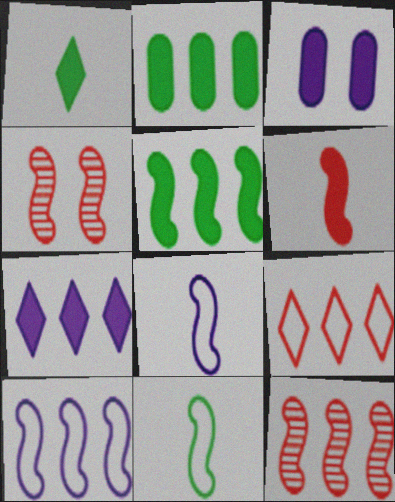[[4, 5, 8], 
[5, 10, 12]]